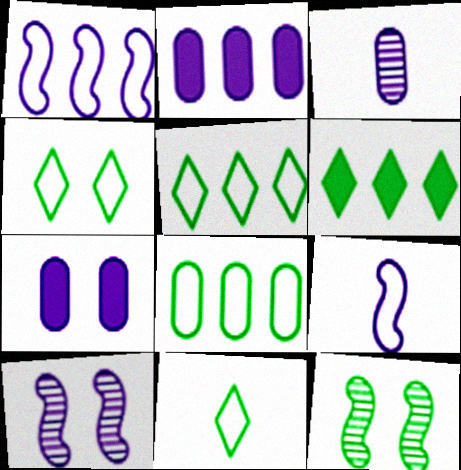[[4, 5, 11]]